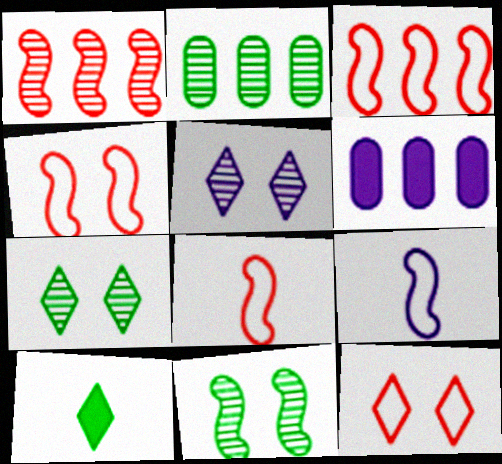[[3, 4, 8], 
[5, 6, 9], 
[6, 7, 8]]